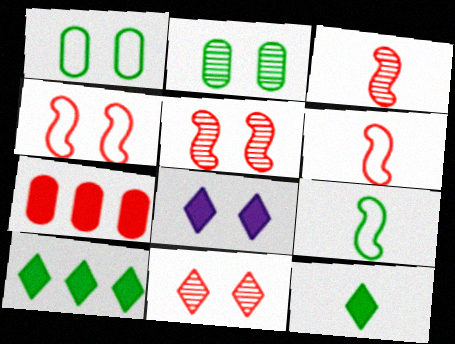[[1, 5, 8], 
[2, 4, 8], 
[2, 9, 10], 
[6, 7, 11]]